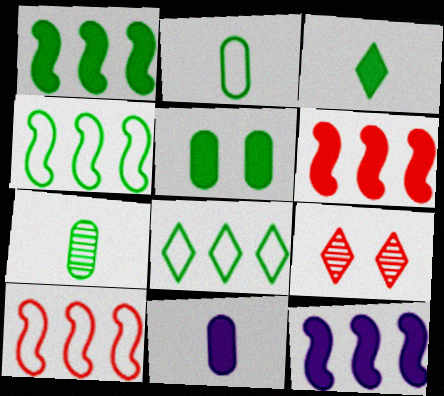[[1, 3, 5], 
[1, 6, 12], 
[2, 9, 12], 
[4, 9, 11]]